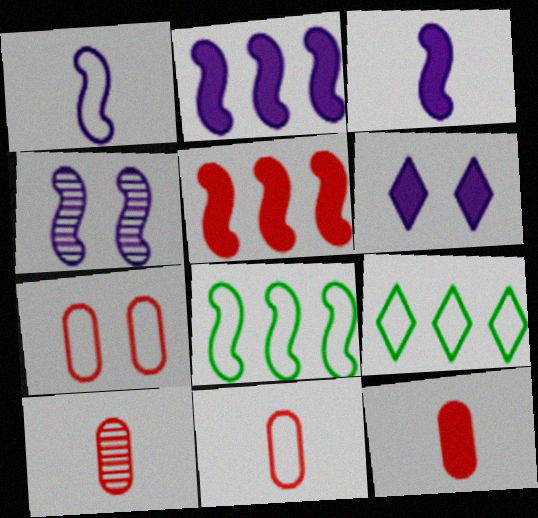[[1, 2, 4], 
[1, 7, 9], 
[4, 9, 12], 
[6, 8, 10], 
[10, 11, 12]]